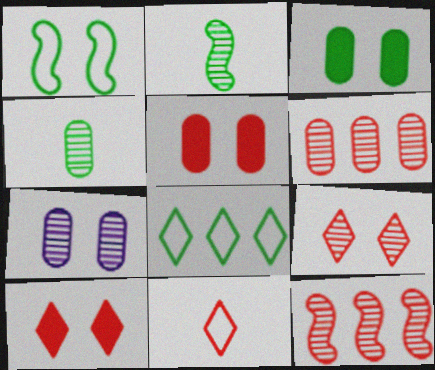[[1, 7, 10], 
[2, 3, 8], 
[4, 6, 7], 
[5, 11, 12]]